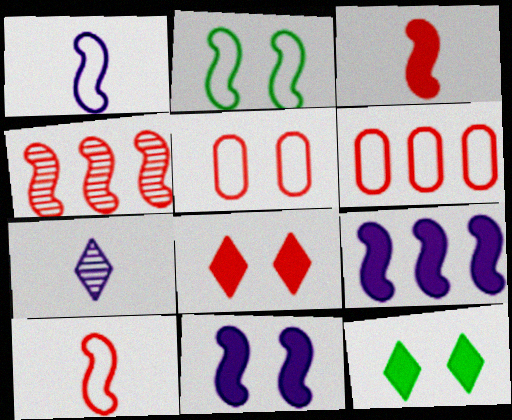[]